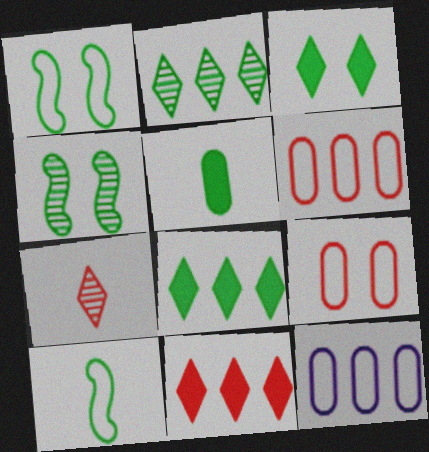[[1, 2, 5]]